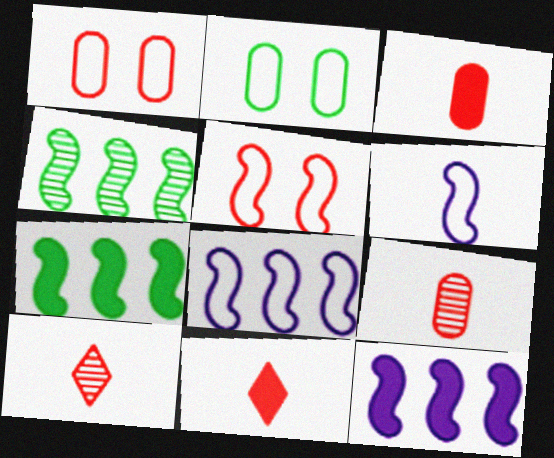[[2, 10, 12]]